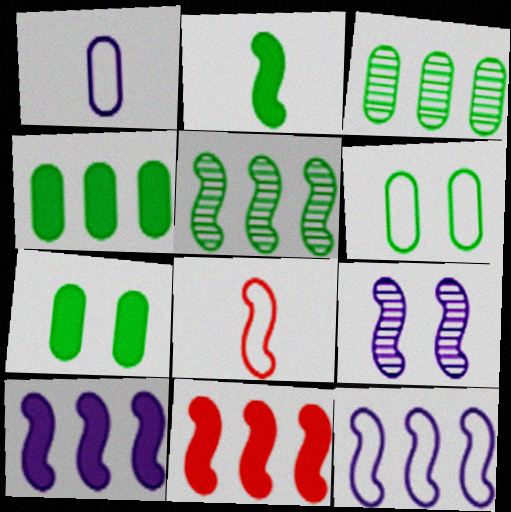[[5, 11, 12]]